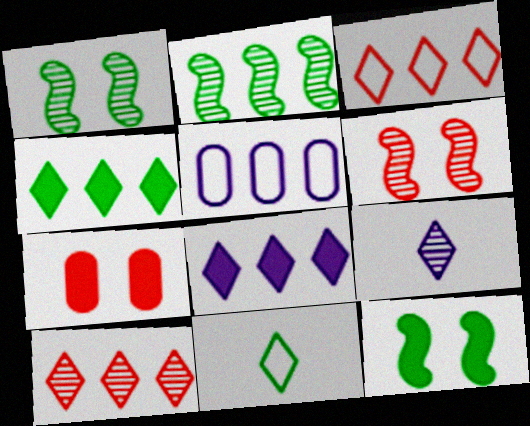[]